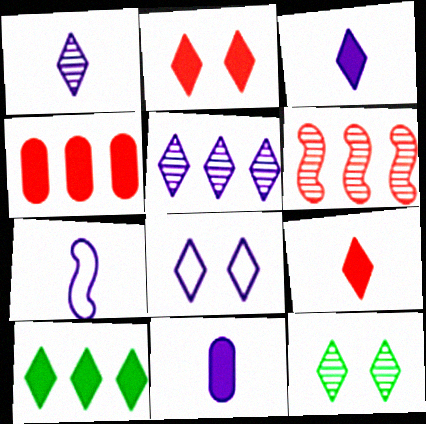[[1, 7, 11], 
[2, 3, 10], 
[2, 8, 12], 
[3, 5, 8], 
[4, 7, 12]]